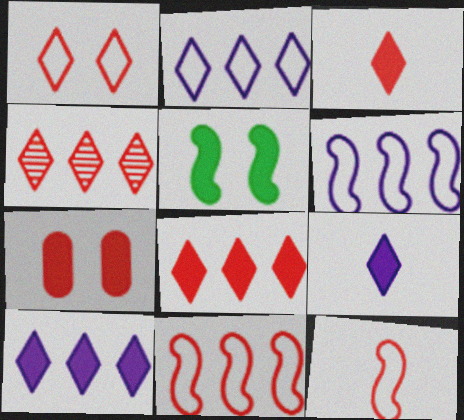[[1, 3, 4], 
[4, 7, 12]]